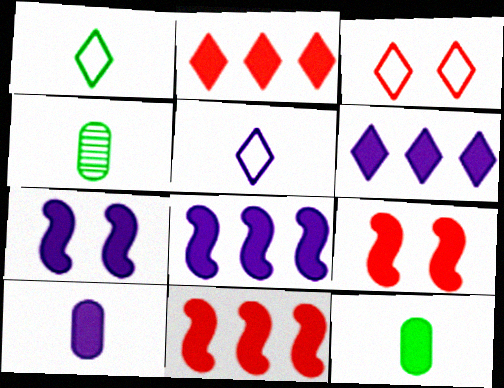[[2, 7, 12], 
[3, 4, 8], 
[6, 7, 10], 
[6, 9, 12]]